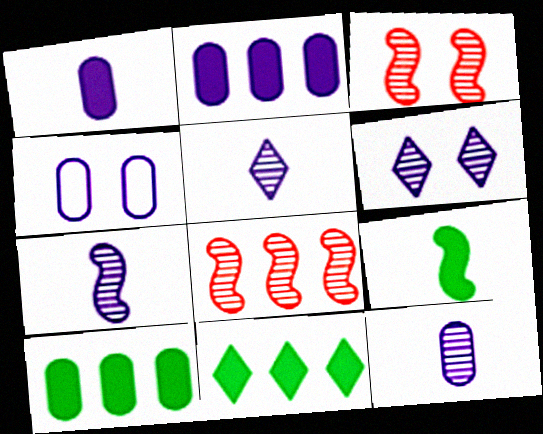[[2, 4, 12], 
[5, 7, 12]]